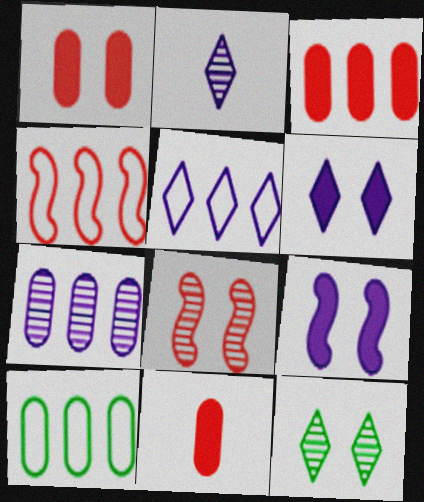[[1, 3, 11], 
[2, 5, 6], 
[3, 7, 10], 
[4, 5, 10]]